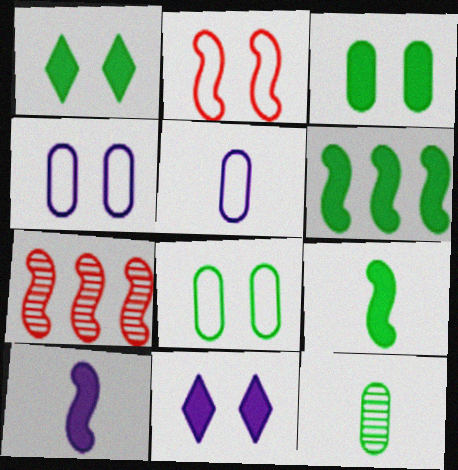[[1, 5, 7]]